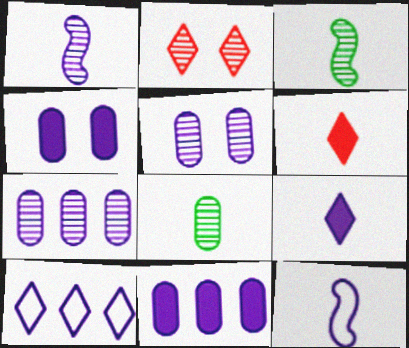[[1, 4, 10], 
[2, 3, 7], 
[6, 8, 12]]